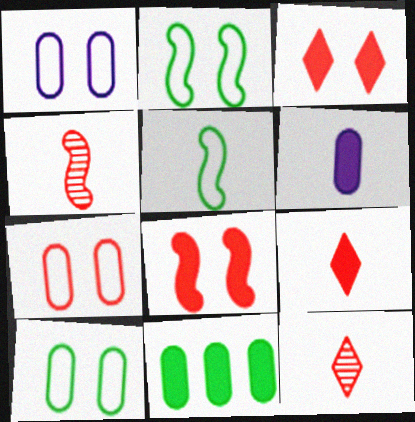[[1, 7, 10], 
[5, 6, 12]]